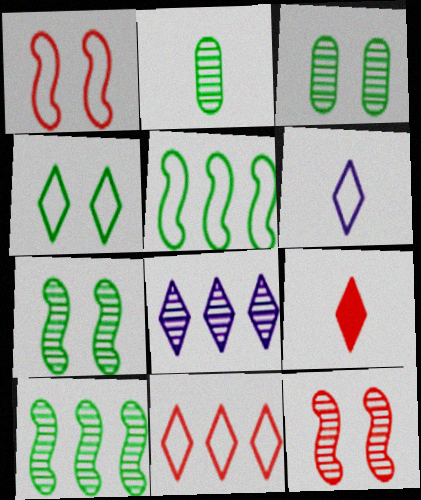[[2, 8, 12], 
[4, 6, 11], 
[4, 8, 9]]